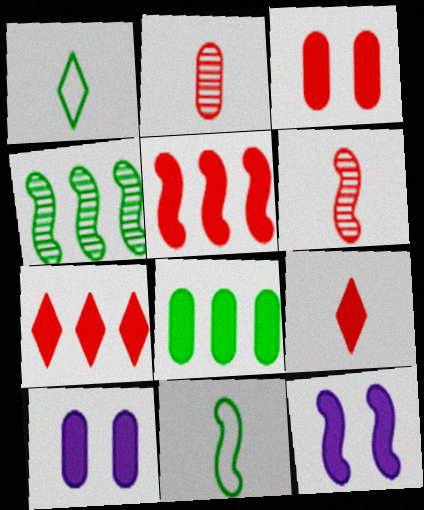[[3, 5, 9], 
[8, 9, 12]]